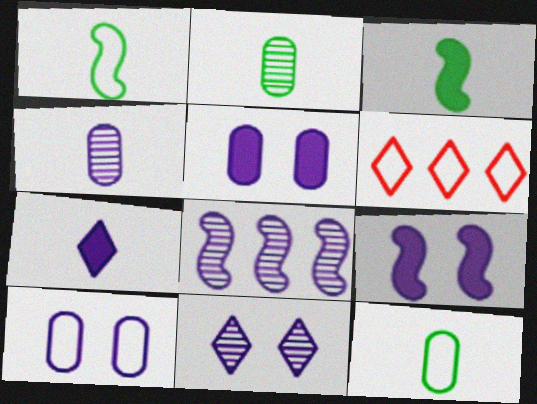[[1, 6, 10], 
[2, 6, 9], 
[4, 8, 11], 
[7, 8, 10], 
[9, 10, 11]]